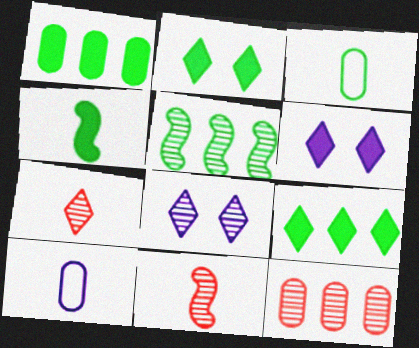[[1, 2, 4], 
[2, 3, 5], 
[4, 7, 10]]